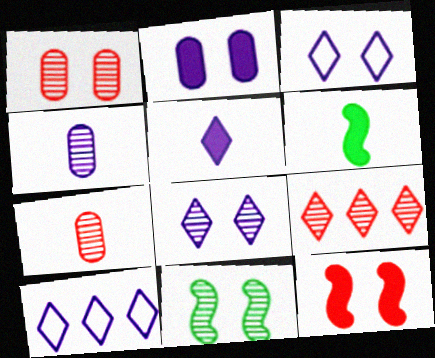[[1, 6, 10], 
[1, 8, 11], 
[4, 9, 11], 
[5, 8, 10]]